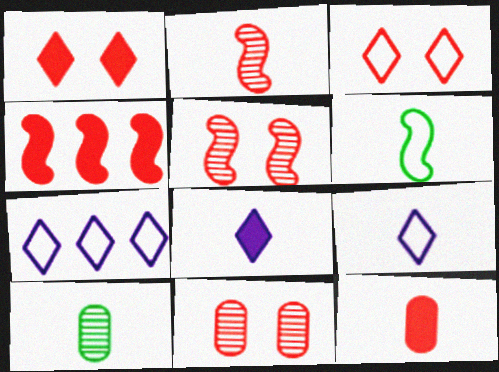[[1, 4, 12]]